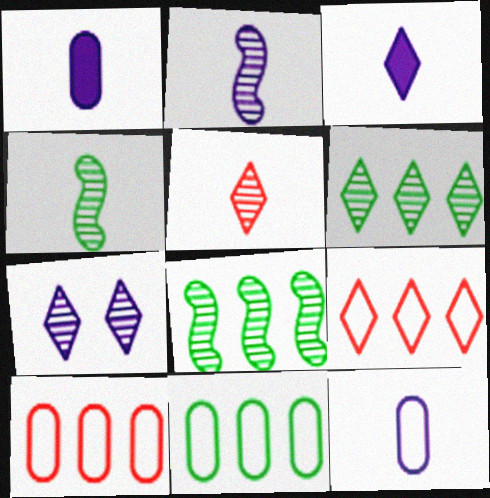[[2, 3, 12], 
[5, 6, 7]]